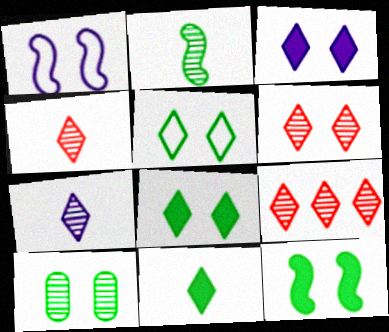[[3, 5, 6], 
[4, 6, 9], 
[5, 10, 12]]